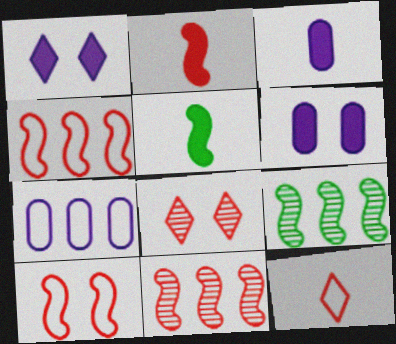[[2, 10, 11], 
[5, 7, 8], 
[6, 9, 12]]